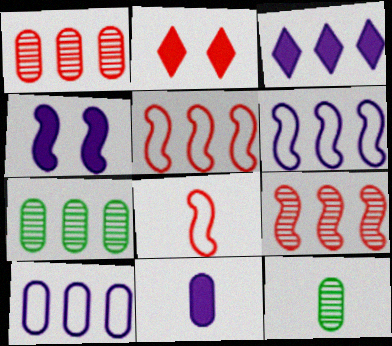[[1, 2, 8], 
[2, 6, 12], 
[3, 4, 11], 
[3, 5, 7]]